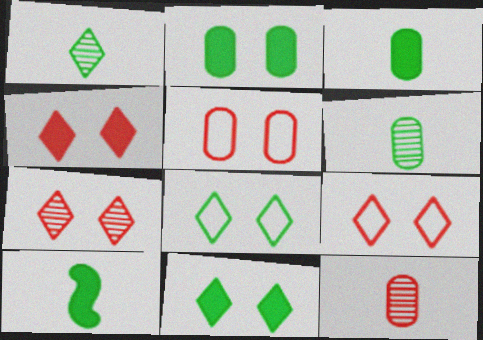[[4, 7, 9]]